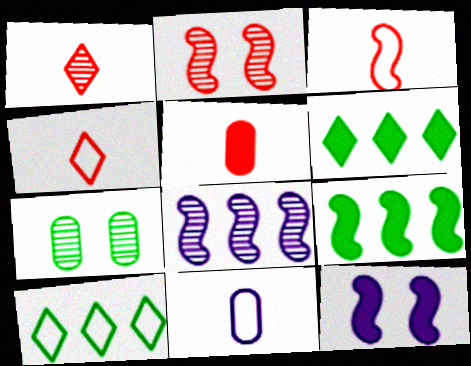[[1, 3, 5], 
[1, 7, 8], 
[2, 6, 11], 
[5, 6, 12]]